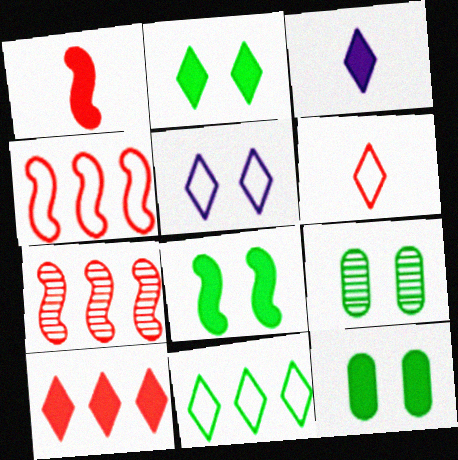[[2, 3, 10], 
[2, 8, 12], 
[3, 4, 9], 
[5, 6, 11]]